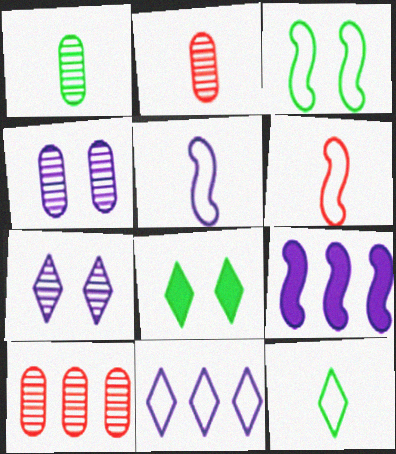[[1, 4, 10], 
[5, 8, 10]]